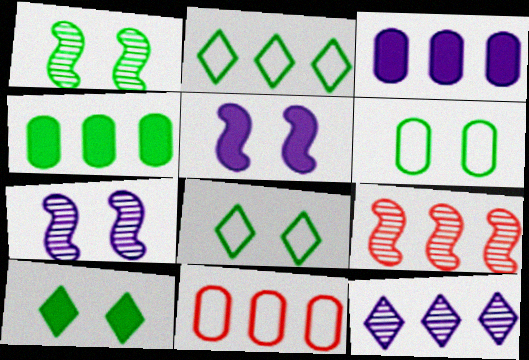[[1, 6, 10], 
[2, 3, 9]]